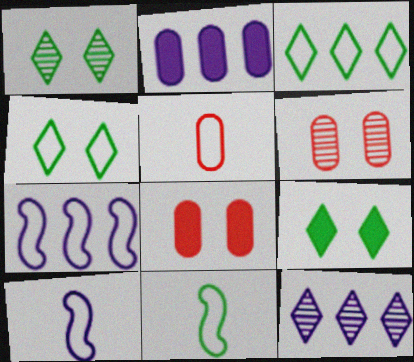[[1, 4, 9], 
[2, 7, 12], 
[4, 5, 7], 
[8, 11, 12]]